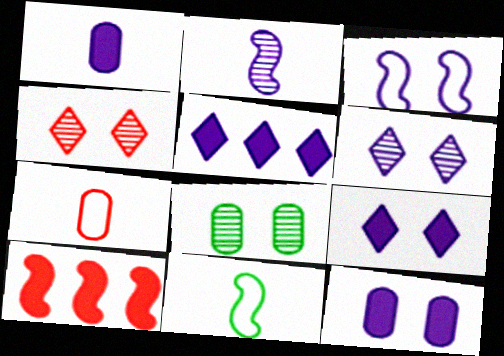[[3, 6, 12], 
[4, 7, 10]]